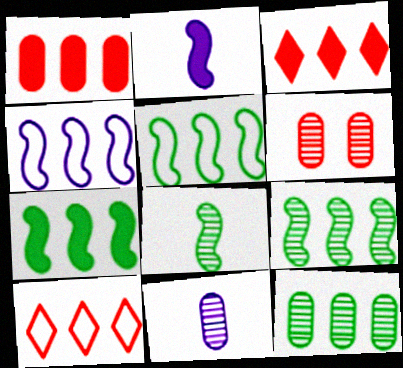[[3, 4, 12], 
[5, 7, 9], 
[6, 11, 12]]